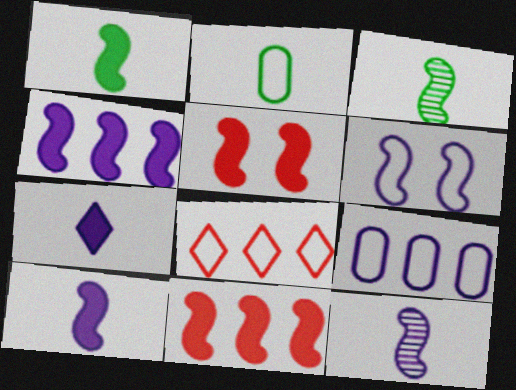[[1, 4, 5], 
[2, 6, 8], 
[3, 6, 11], 
[4, 6, 12]]